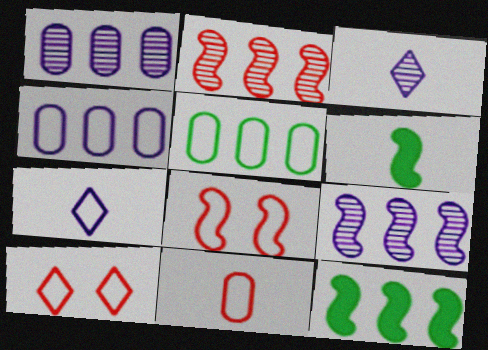[[1, 6, 10], 
[3, 6, 11], 
[5, 7, 8], 
[6, 8, 9]]